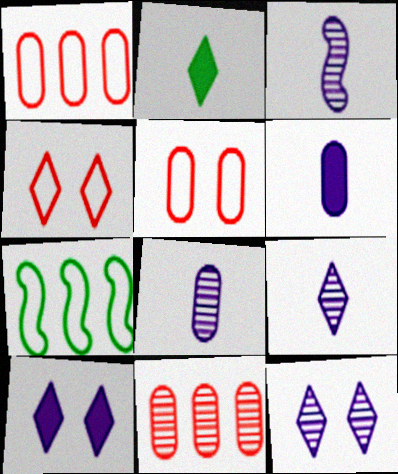[[3, 8, 9]]